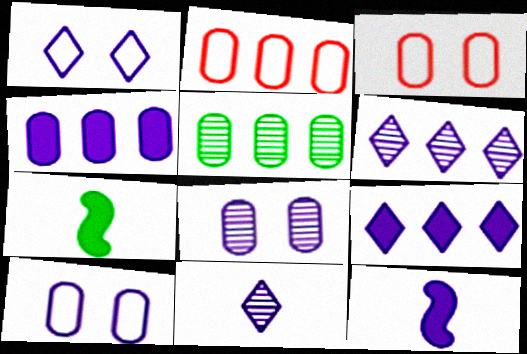[[1, 9, 11], 
[2, 4, 5], 
[3, 6, 7], 
[6, 10, 12]]